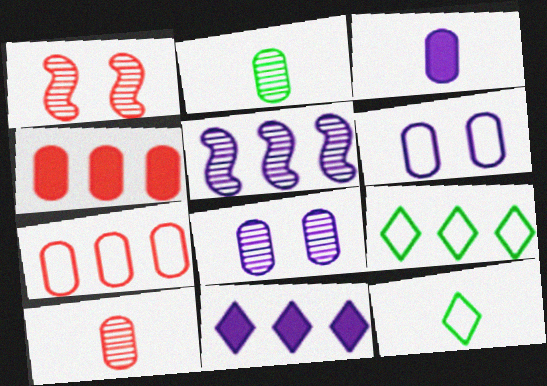[[1, 3, 9], 
[2, 4, 6], 
[4, 5, 9]]